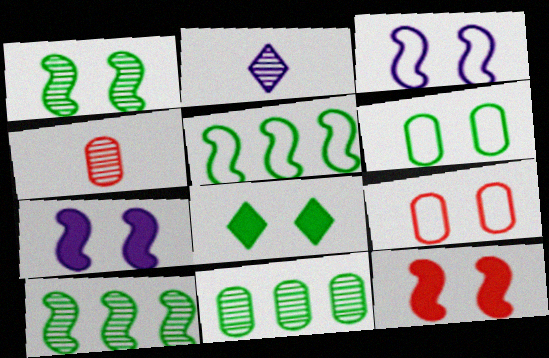[[1, 3, 12], 
[1, 6, 8]]